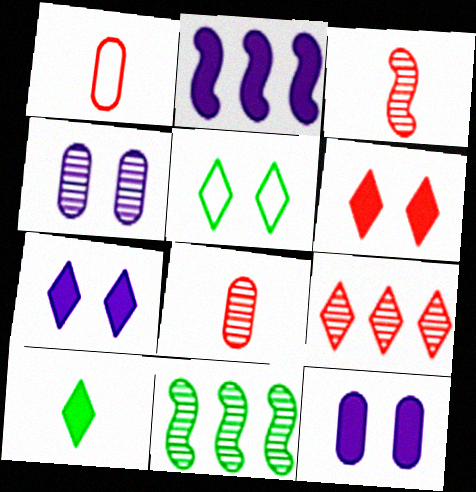[[1, 7, 11], 
[2, 5, 8]]